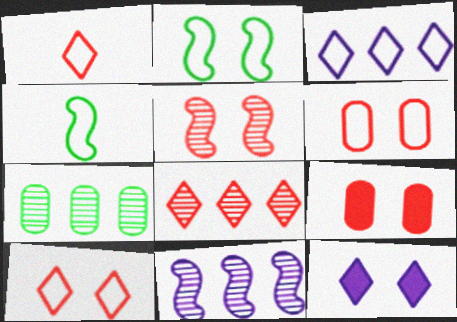[[3, 4, 6], 
[5, 9, 10], 
[7, 8, 11]]